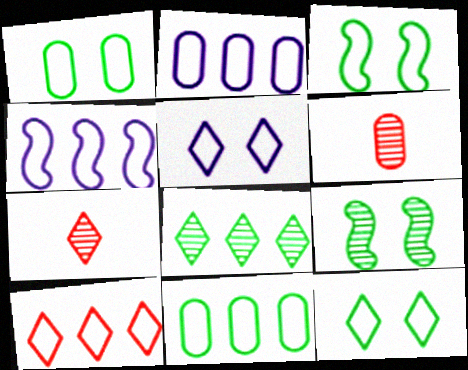[[1, 3, 12], 
[4, 10, 11]]